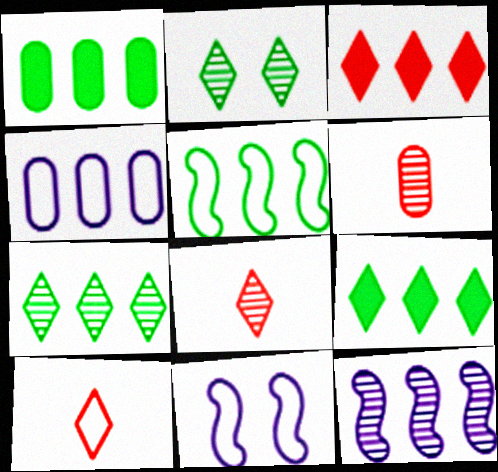[[1, 5, 7], 
[1, 8, 11], 
[2, 6, 12], 
[6, 9, 11]]